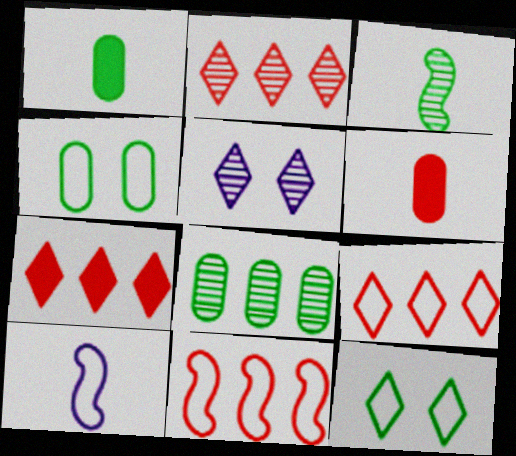[[1, 4, 8], 
[1, 5, 11], 
[2, 7, 9], 
[4, 9, 10]]